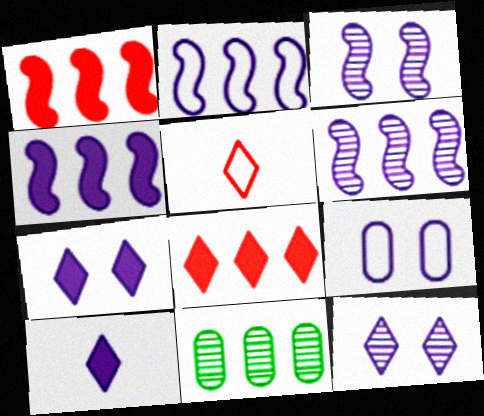[[2, 4, 6], 
[2, 8, 11], 
[3, 7, 9], 
[6, 9, 10]]